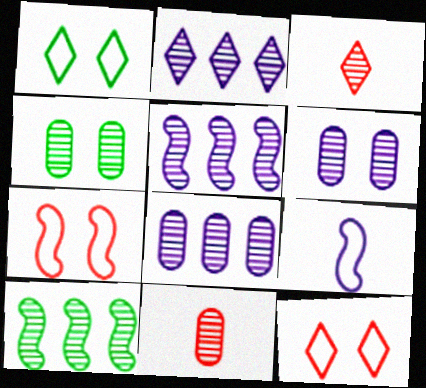[[2, 5, 8], 
[3, 4, 5], 
[3, 6, 10], 
[4, 8, 11]]